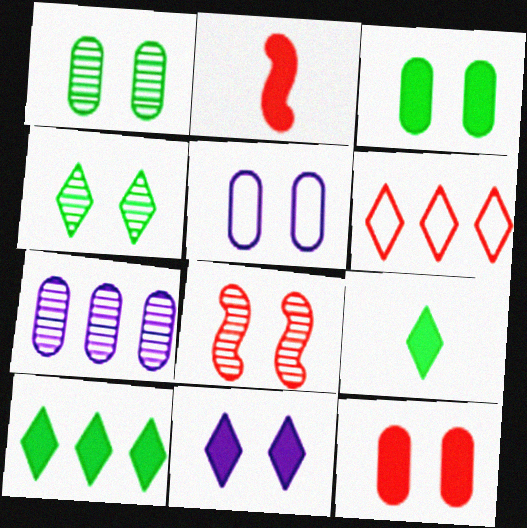[[1, 5, 12]]